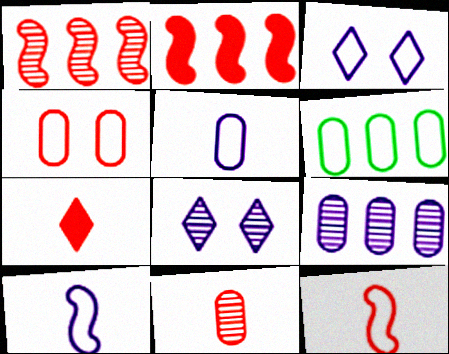[[1, 4, 7], 
[3, 6, 12], 
[4, 5, 6], 
[7, 11, 12]]